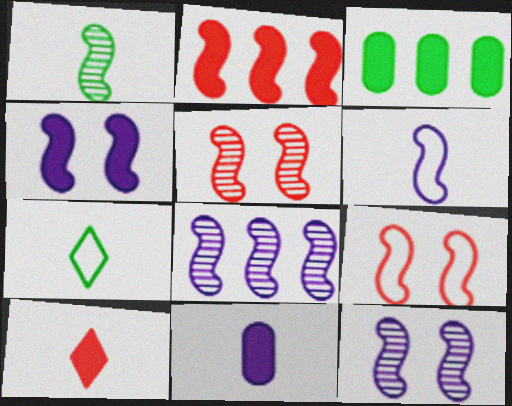[[1, 5, 8], 
[3, 4, 10], 
[4, 6, 8]]